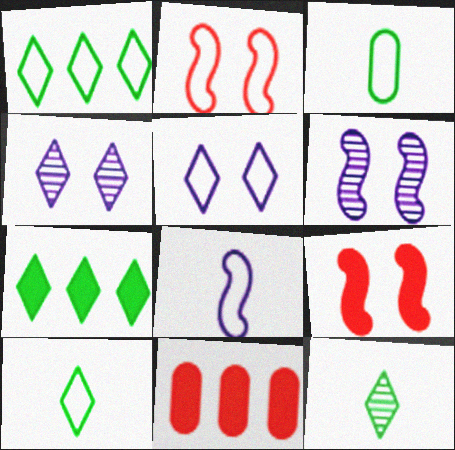[[6, 10, 11]]